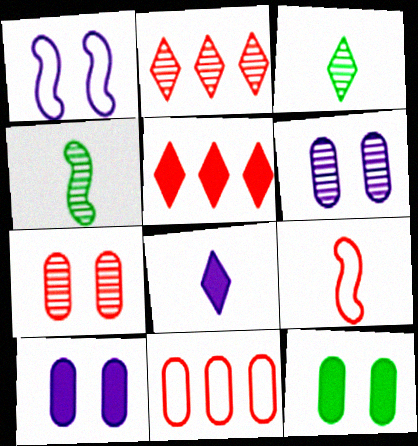[[2, 4, 6], 
[5, 7, 9]]